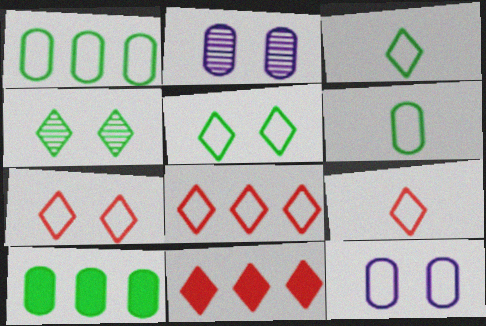[[7, 8, 9]]